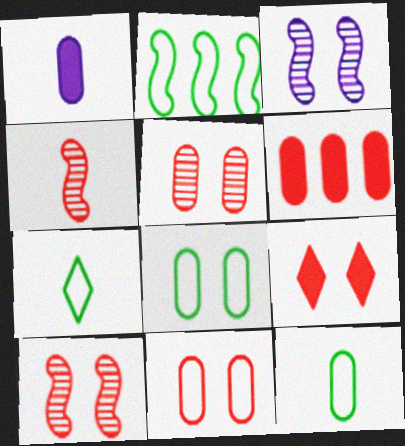[[1, 4, 7], 
[2, 7, 8], 
[3, 6, 7], 
[3, 8, 9], 
[9, 10, 11]]